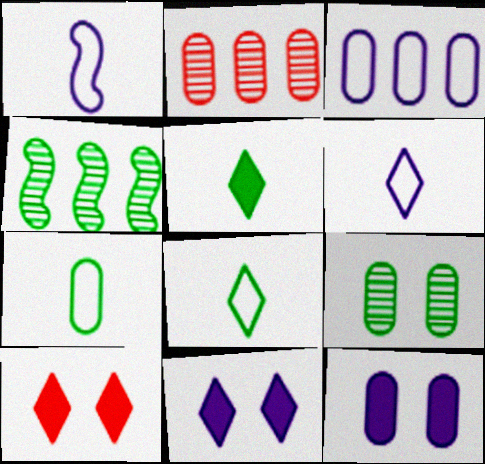[[2, 7, 12]]